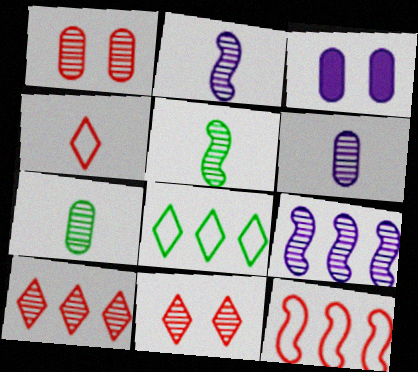[[7, 9, 11]]